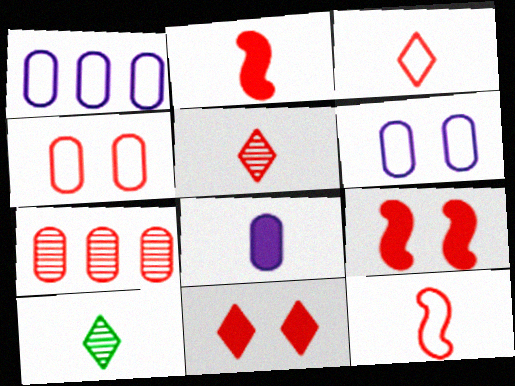[[1, 9, 10], 
[3, 7, 9], 
[7, 11, 12], 
[8, 10, 12]]